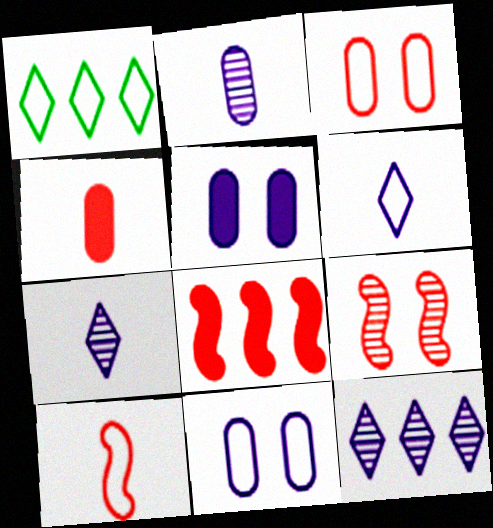[[1, 10, 11], 
[8, 9, 10]]